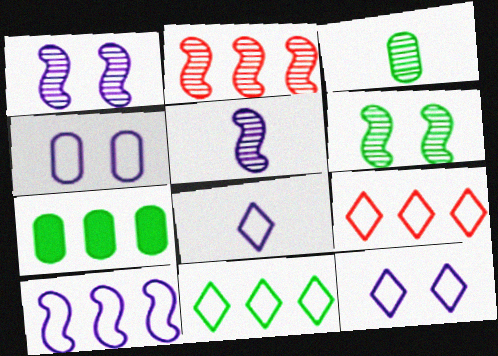[[2, 5, 6], 
[4, 8, 10]]